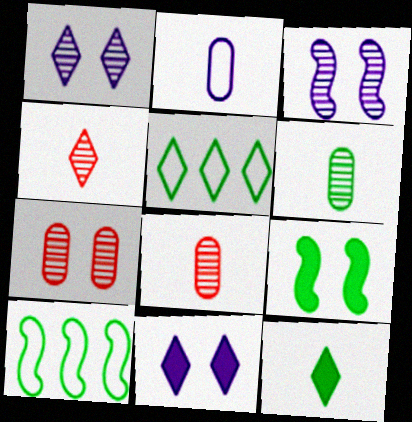[[4, 5, 11], 
[5, 6, 9], 
[8, 10, 11]]